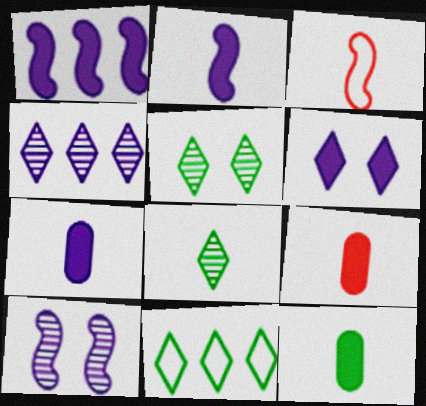[[1, 6, 7], 
[3, 7, 8], 
[7, 9, 12], 
[9, 10, 11]]